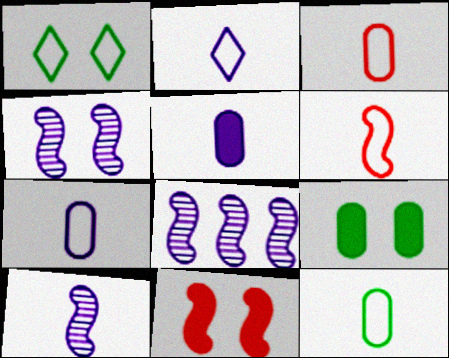[[2, 5, 10], 
[2, 6, 12], 
[3, 7, 12], 
[4, 8, 10]]